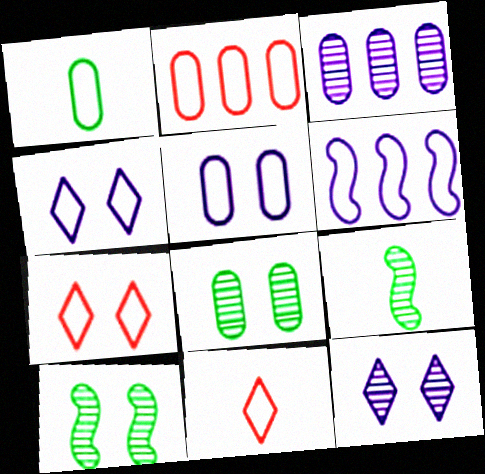[[1, 2, 5], 
[1, 6, 7]]